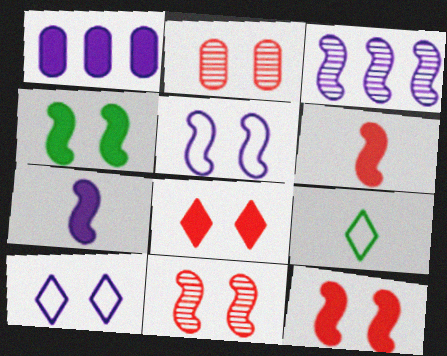[[1, 9, 11], 
[2, 4, 10], 
[3, 5, 7], 
[4, 5, 11]]